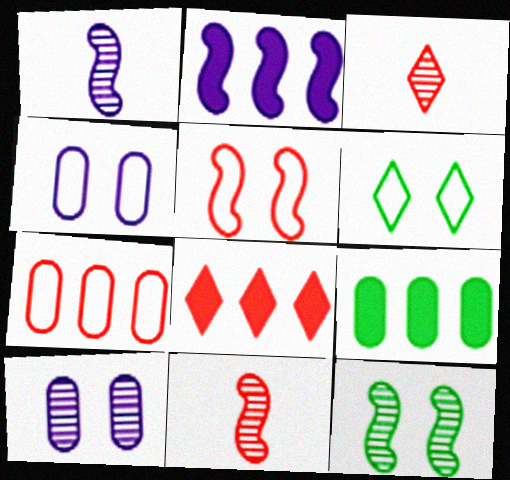[[2, 8, 9], 
[4, 5, 6]]